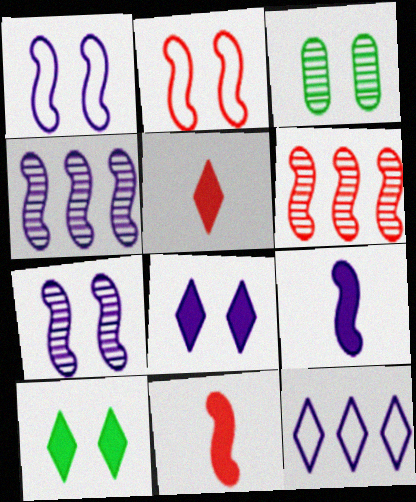[[1, 4, 9], 
[2, 3, 8], 
[2, 6, 11], 
[3, 11, 12]]